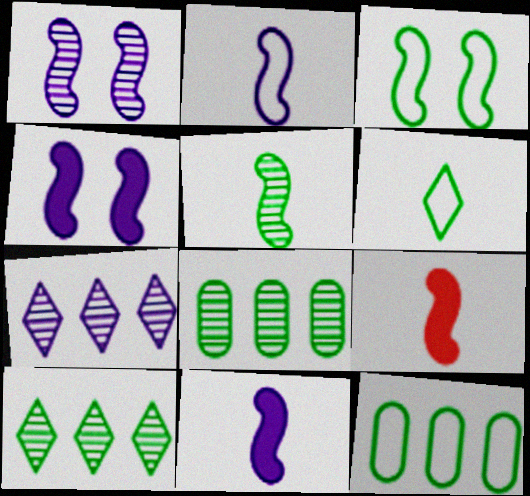[[2, 5, 9], 
[3, 6, 12]]